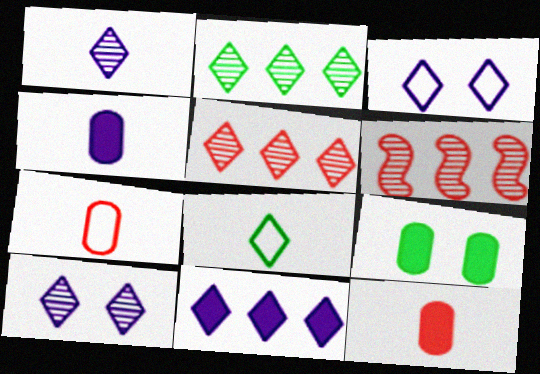[[1, 3, 11]]